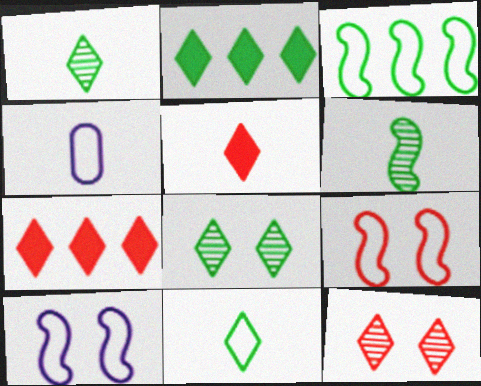[[2, 8, 11], 
[4, 5, 6]]